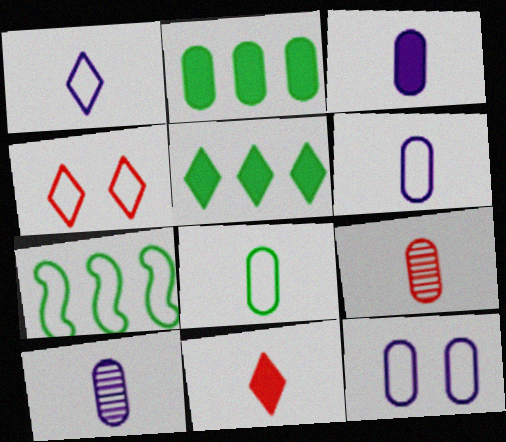[[2, 9, 12], 
[3, 6, 10], 
[3, 8, 9], 
[4, 6, 7]]